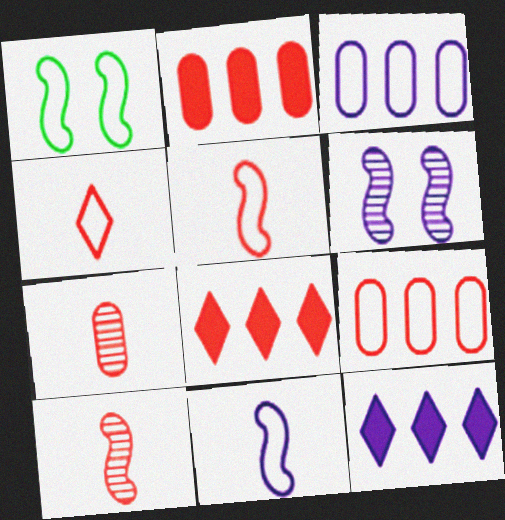[[1, 3, 4], 
[1, 7, 12]]